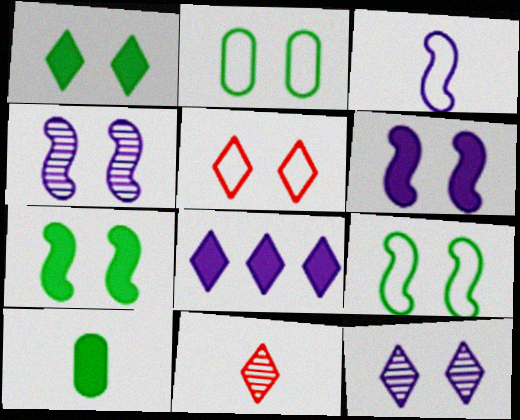[[1, 5, 12], 
[3, 10, 11]]